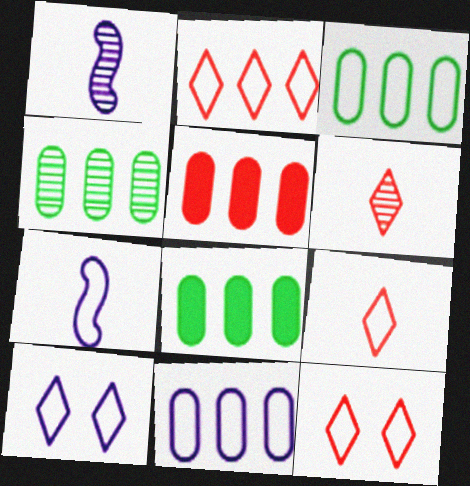[[1, 8, 12], 
[2, 9, 12], 
[3, 4, 8], 
[3, 7, 12], 
[4, 5, 11], 
[7, 10, 11]]